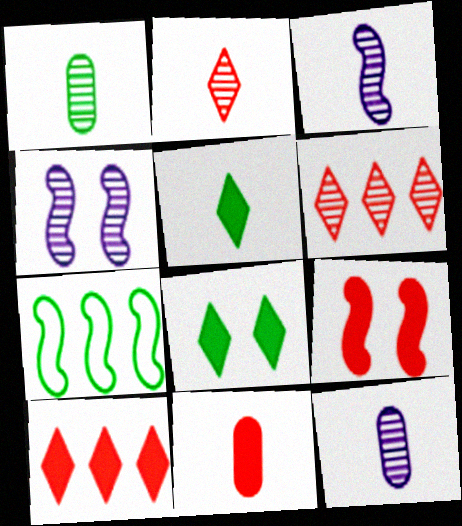[[1, 2, 3], 
[1, 4, 6], 
[1, 7, 8], 
[3, 7, 9], 
[9, 10, 11]]